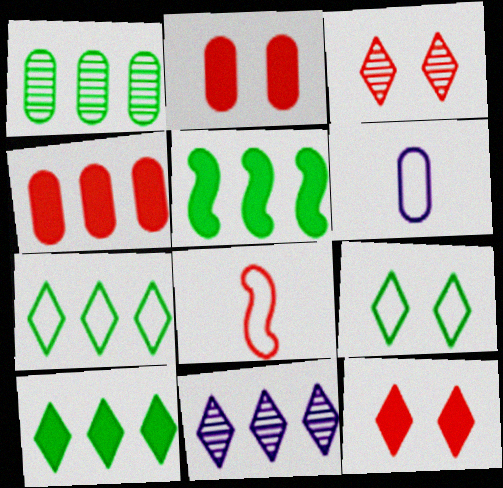[[1, 2, 6], 
[1, 5, 7], 
[3, 4, 8], 
[3, 5, 6]]